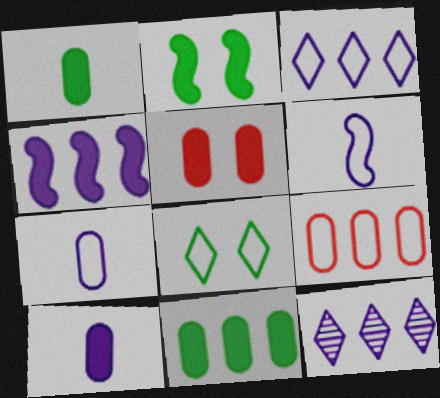[[5, 10, 11], 
[6, 8, 9]]